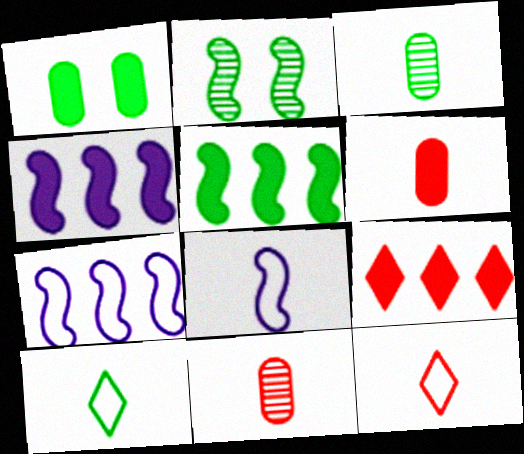[]